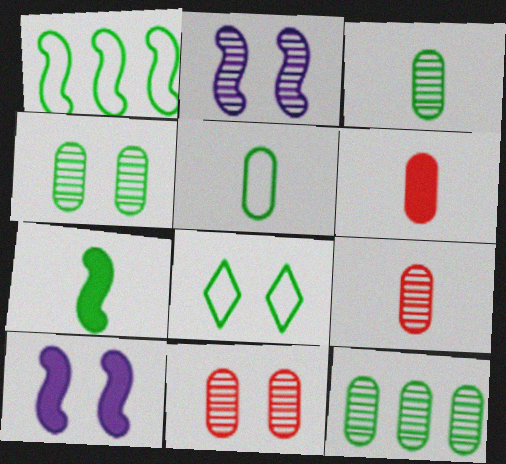[[1, 5, 8], 
[3, 4, 12], 
[7, 8, 12], 
[8, 10, 11]]